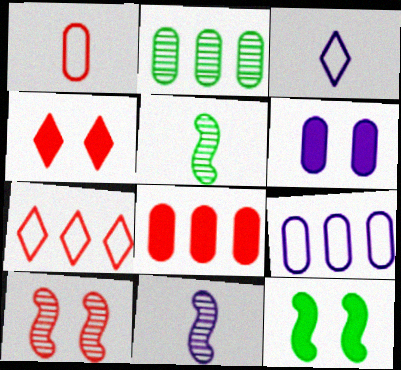[[1, 2, 6], 
[2, 8, 9], 
[4, 5, 9], 
[4, 6, 12], 
[5, 6, 7]]